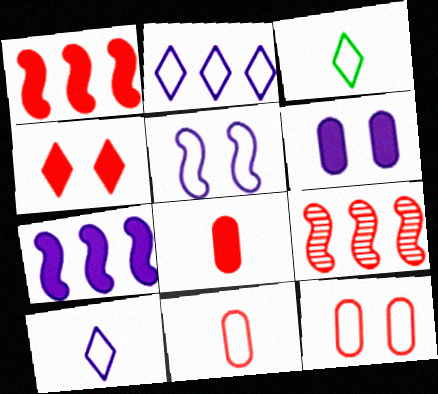[[1, 4, 8], 
[3, 6, 9], 
[4, 9, 11]]